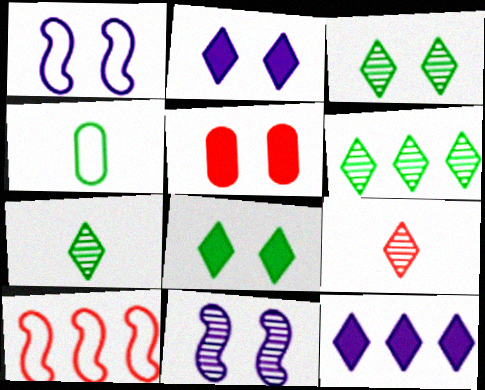[[1, 3, 5], 
[3, 6, 7], 
[5, 9, 10]]